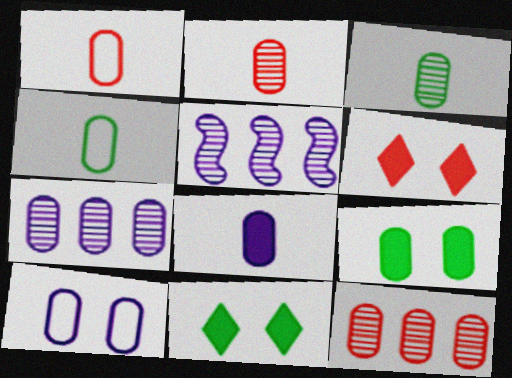[[1, 3, 8], 
[1, 5, 11], 
[1, 7, 9], 
[2, 4, 8], 
[4, 5, 6], 
[7, 8, 10]]